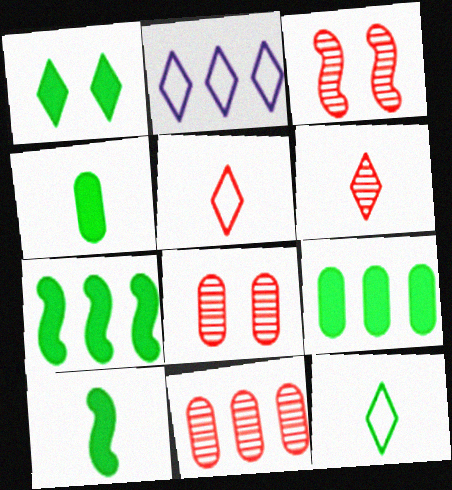[[1, 2, 6], 
[1, 4, 7], 
[1, 9, 10], 
[2, 3, 4], 
[2, 7, 11], 
[2, 8, 10], 
[3, 6, 11]]